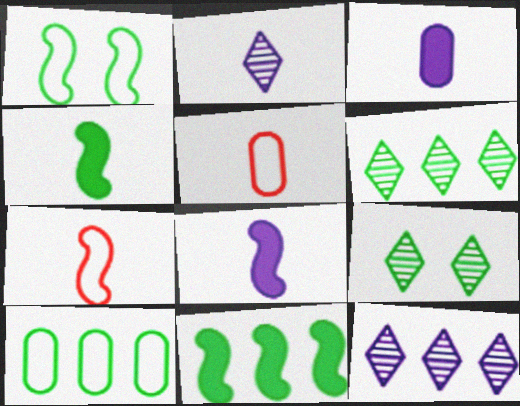[[2, 4, 5], 
[4, 9, 10], 
[6, 10, 11]]